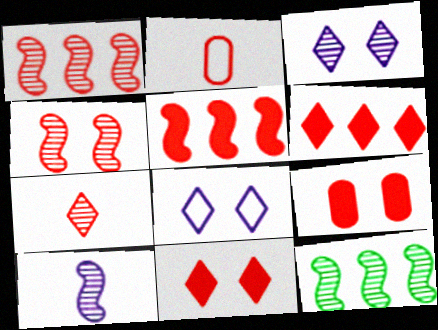[[1, 2, 11], 
[2, 4, 6], 
[4, 10, 12]]